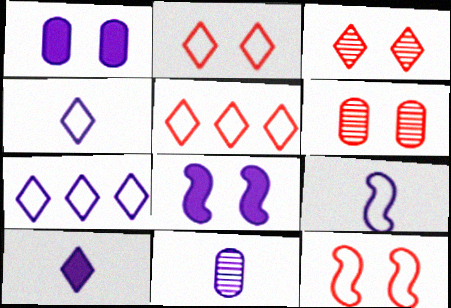[[7, 8, 11], 
[9, 10, 11]]